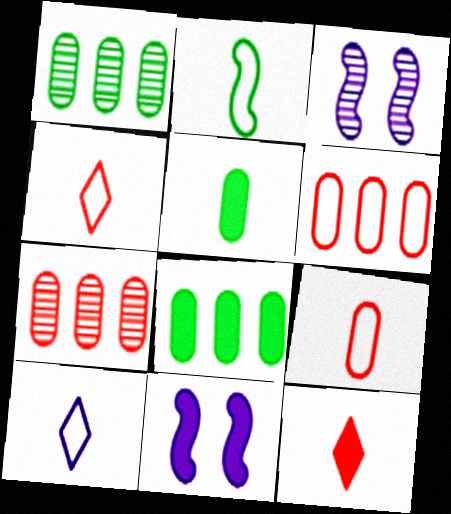[[1, 4, 11], 
[2, 9, 10], 
[3, 4, 8], 
[8, 11, 12]]